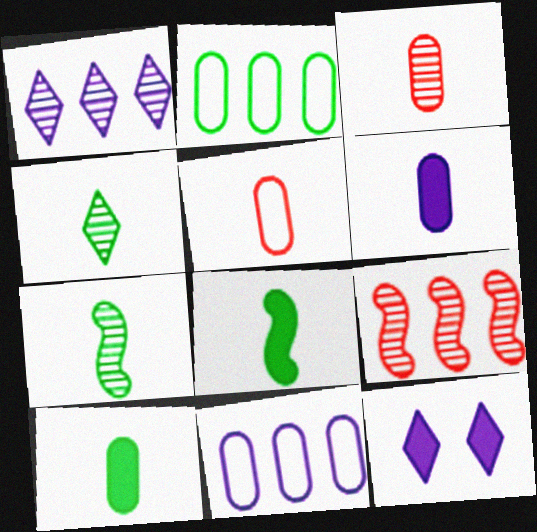[]